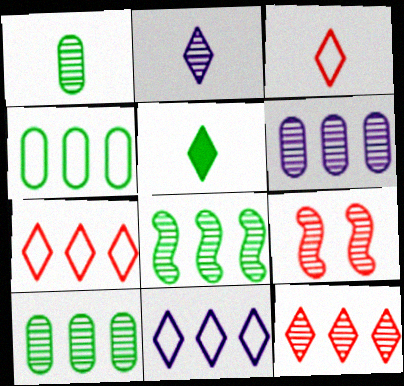[[2, 3, 5], 
[2, 9, 10], 
[6, 8, 12]]